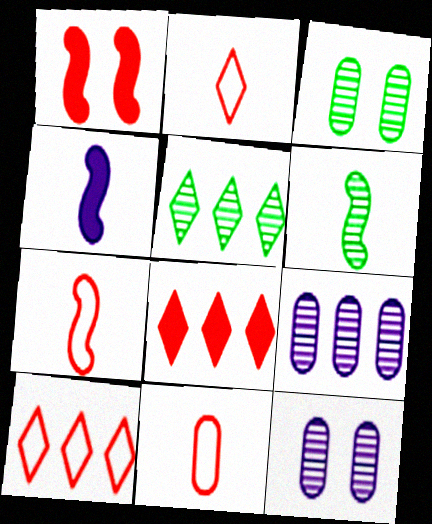[[2, 7, 11], 
[3, 4, 10], 
[3, 5, 6], 
[4, 6, 7]]